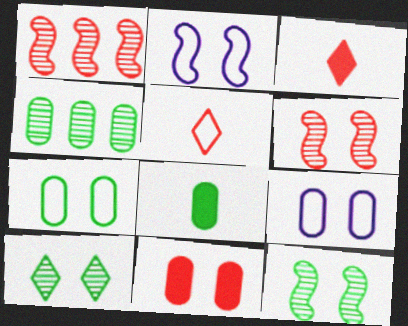[[1, 5, 11], 
[2, 3, 4], 
[2, 10, 11], 
[4, 7, 8]]